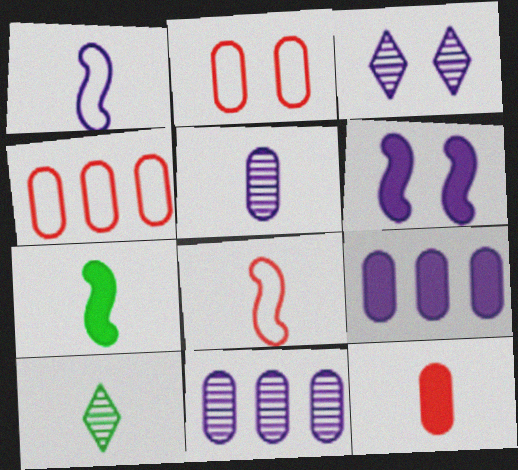[[1, 3, 9], 
[1, 10, 12], 
[3, 4, 7], 
[4, 6, 10]]